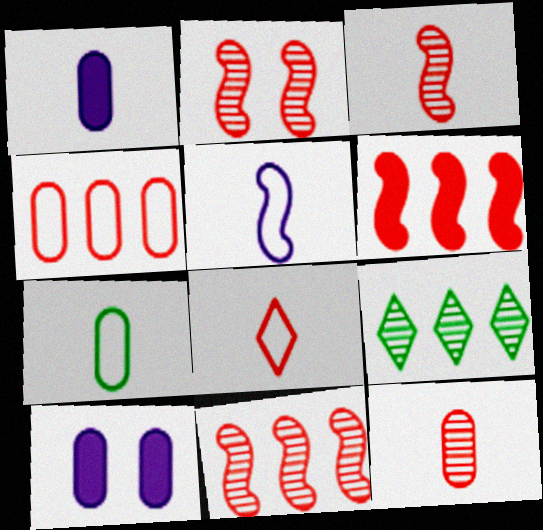[[1, 7, 12], 
[2, 3, 11], 
[5, 7, 8]]